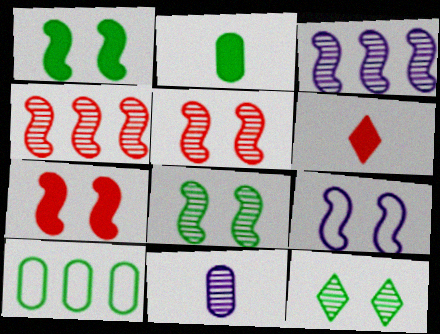[[1, 5, 9], 
[4, 11, 12], 
[7, 8, 9]]